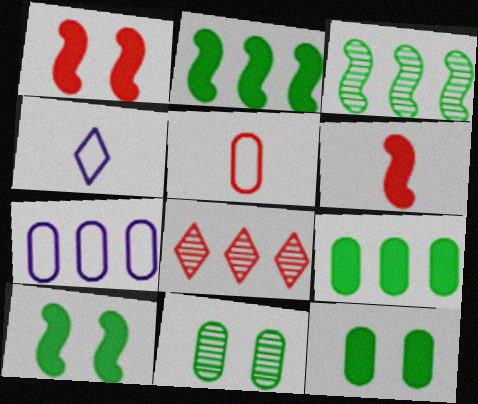[[1, 5, 8], 
[2, 7, 8]]